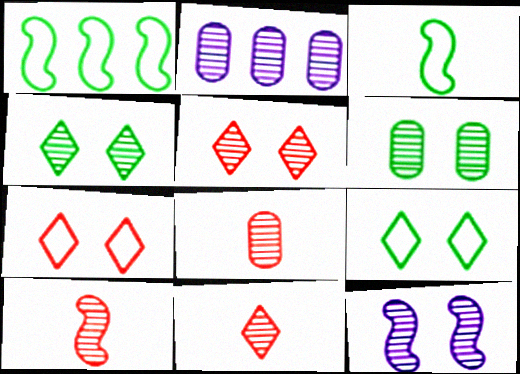[[2, 4, 10], 
[2, 6, 8], 
[5, 6, 12], 
[8, 10, 11]]